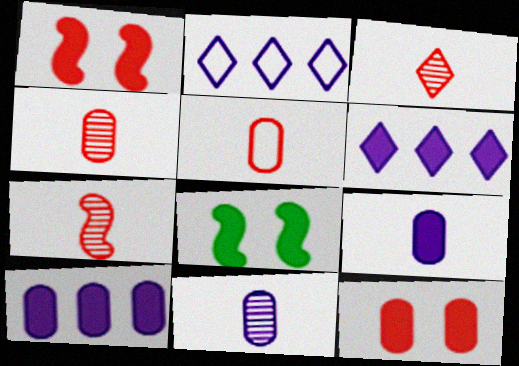[[2, 4, 8], 
[3, 4, 7]]